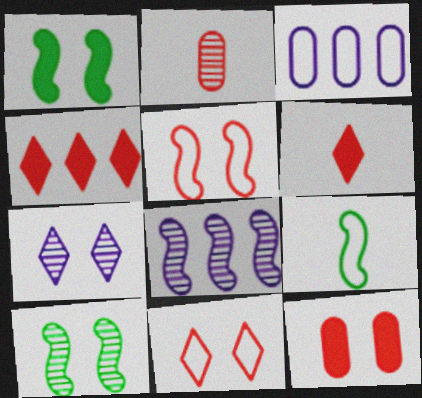[[2, 4, 5], 
[3, 6, 10], 
[3, 9, 11]]